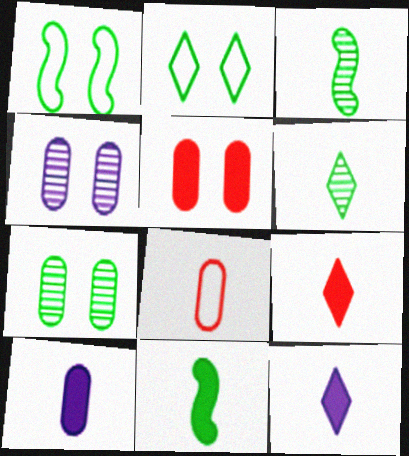[[3, 8, 12], 
[9, 10, 11]]